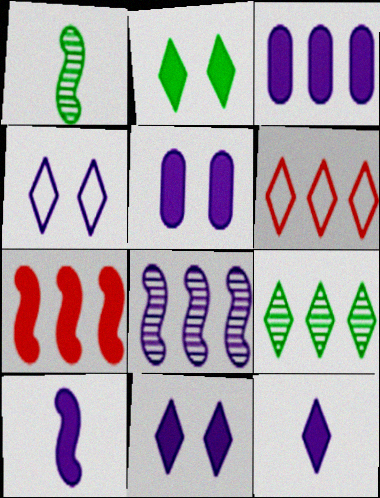[[1, 5, 6], 
[3, 10, 11]]